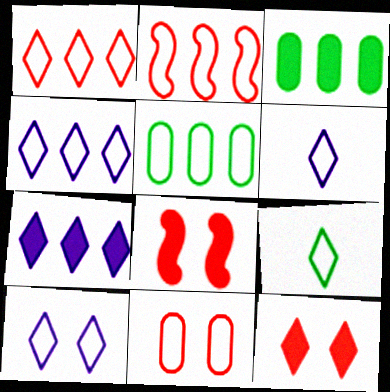[[1, 9, 10], 
[2, 4, 5], 
[4, 6, 10]]